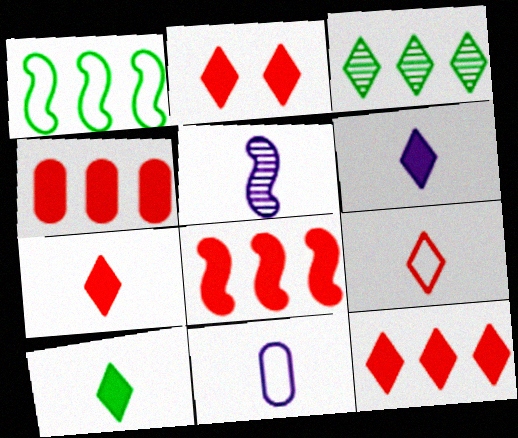[[2, 7, 12], 
[4, 8, 12], 
[5, 6, 11], 
[6, 7, 10]]